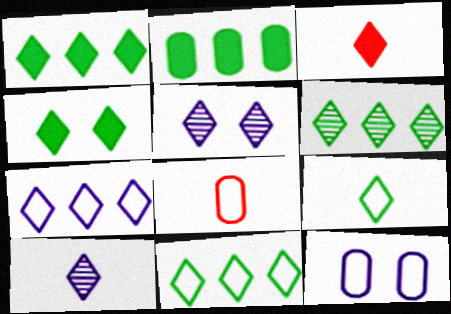[[1, 6, 11], 
[3, 5, 11], 
[3, 9, 10], 
[4, 6, 9]]